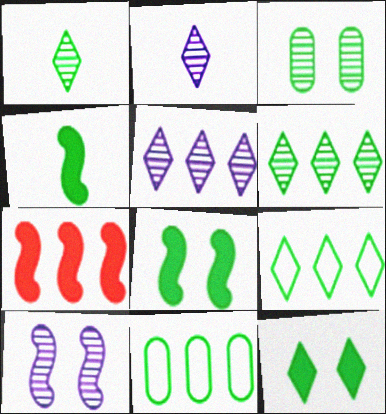[[1, 8, 11], 
[1, 9, 12], 
[3, 4, 9], 
[5, 7, 11]]